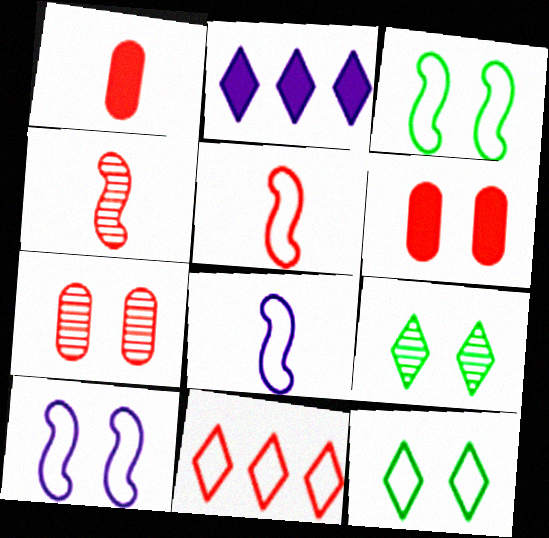[[4, 6, 11], 
[6, 9, 10]]